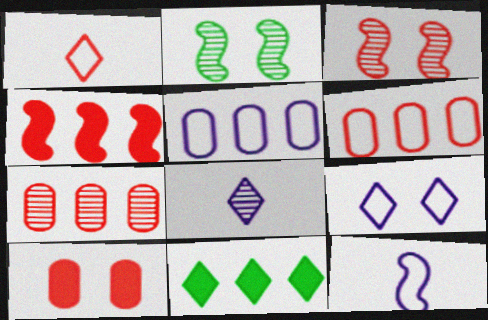[[2, 4, 12], 
[2, 7, 8], 
[2, 9, 10], 
[5, 9, 12]]